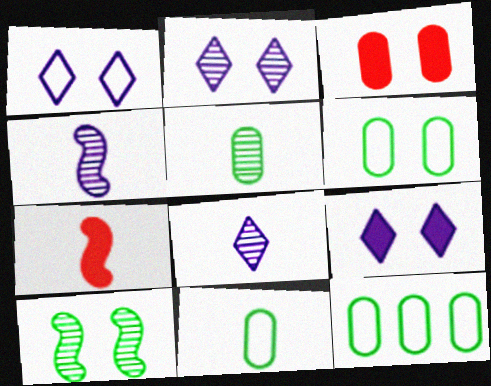[[1, 2, 9], 
[1, 3, 10], 
[2, 7, 12], 
[6, 11, 12], 
[7, 8, 11]]